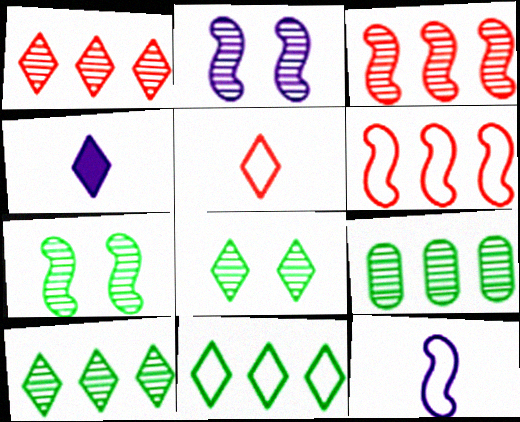[]